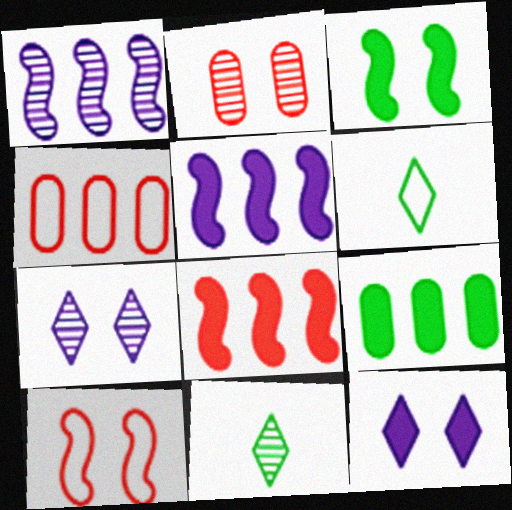[[1, 2, 11], 
[2, 5, 6]]